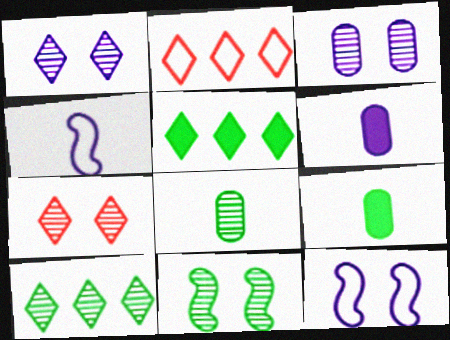[[2, 6, 11], 
[3, 7, 11], 
[8, 10, 11]]